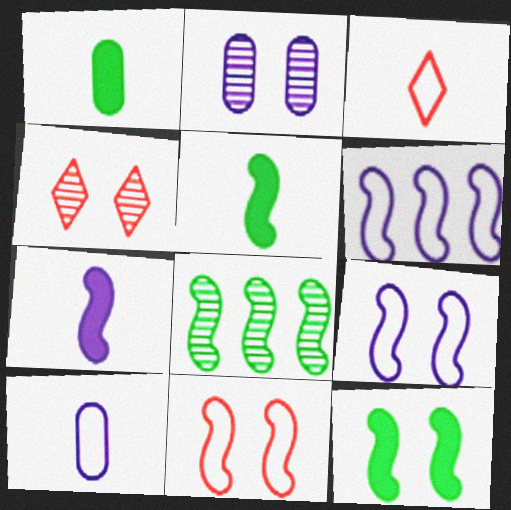[[1, 4, 6], 
[7, 8, 11]]